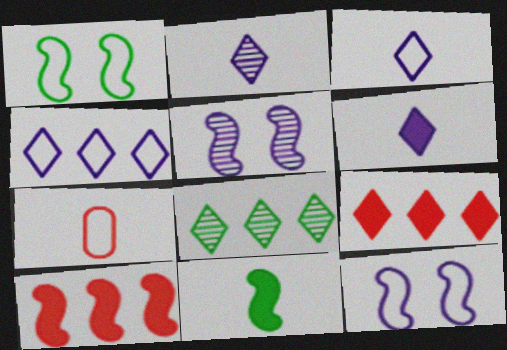[[1, 4, 7], 
[2, 3, 6], 
[2, 7, 11], 
[4, 8, 9]]